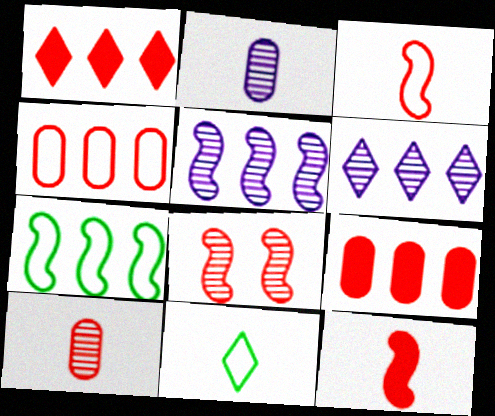[[2, 11, 12], 
[6, 7, 9]]